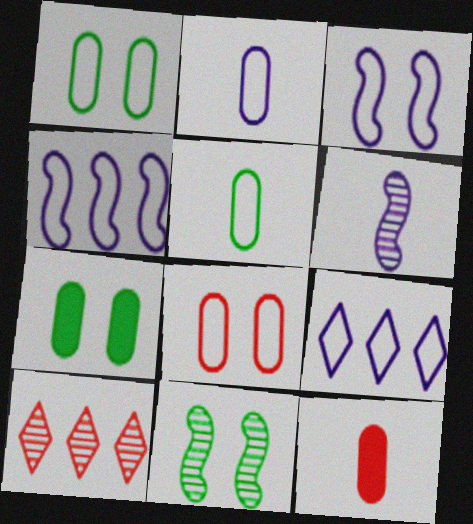[[2, 3, 9], 
[9, 11, 12]]